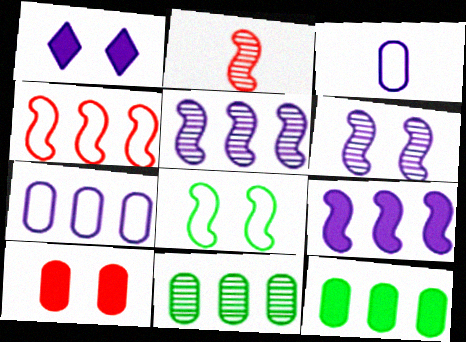[[1, 3, 5], 
[2, 8, 9], 
[3, 10, 11]]